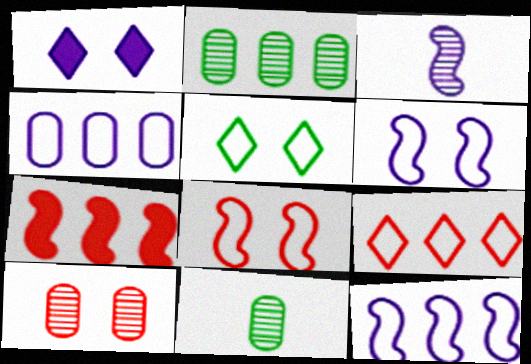[[1, 3, 4]]